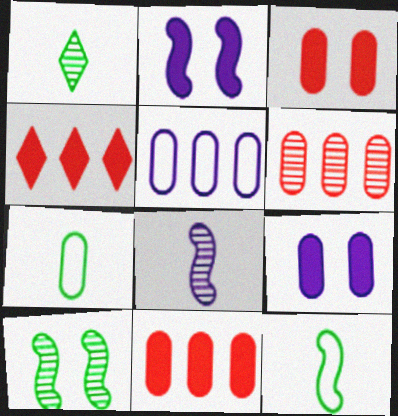[[6, 7, 9]]